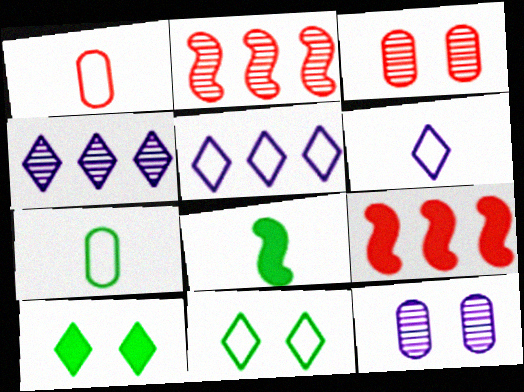[[3, 5, 8]]